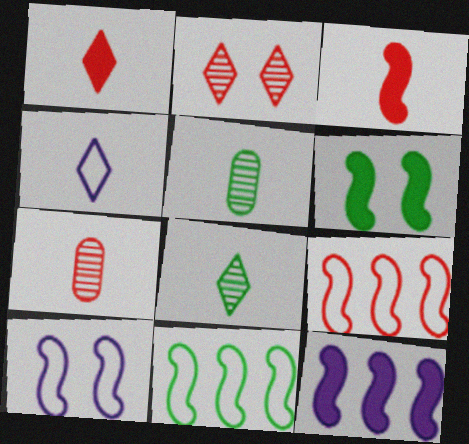[[1, 4, 8], 
[3, 4, 5], 
[3, 6, 12]]